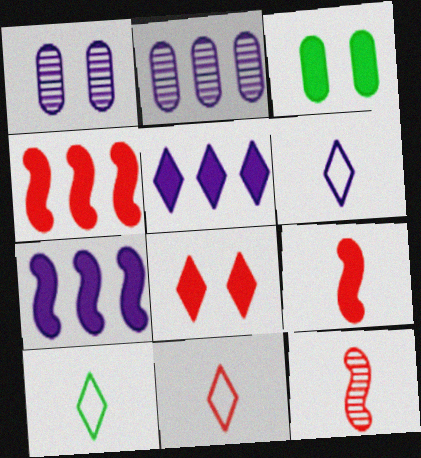[[1, 4, 10], 
[1, 6, 7], 
[3, 5, 9], 
[6, 10, 11]]